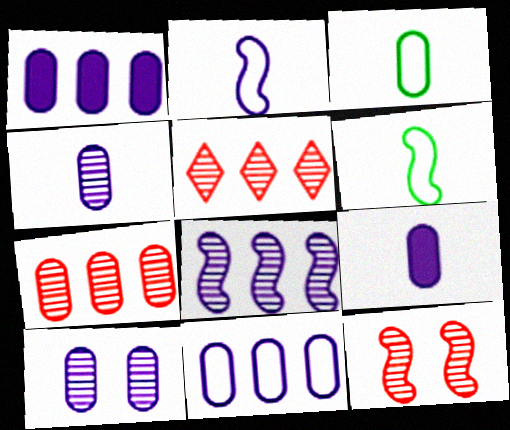[[9, 10, 11]]